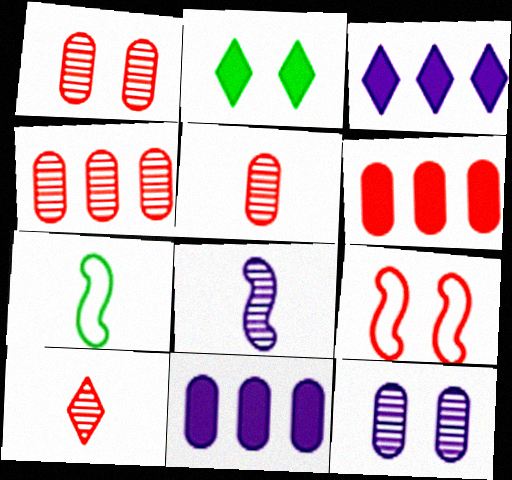[[1, 3, 7], 
[1, 4, 5], 
[2, 9, 12], 
[6, 9, 10]]